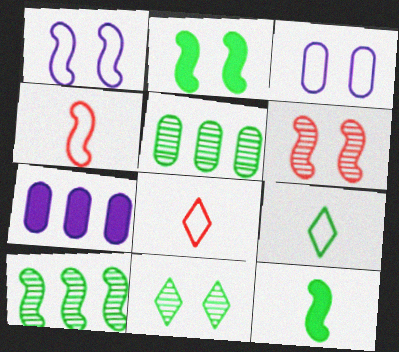[[1, 2, 6], 
[2, 5, 9], 
[4, 7, 11], 
[6, 7, 9]]